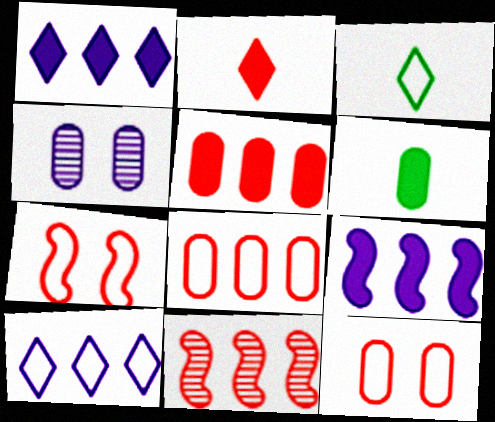[[2, 11, 12], 
[4, 6, 8]]